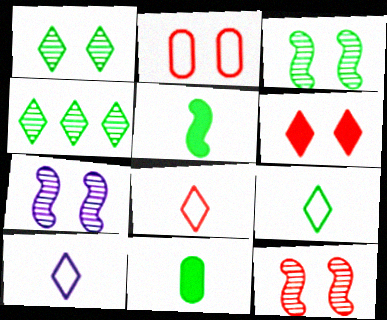[[2, 6, 12], 
[3, 7, 12], 
[4, 6, 10], 
[8, 9, 10]]